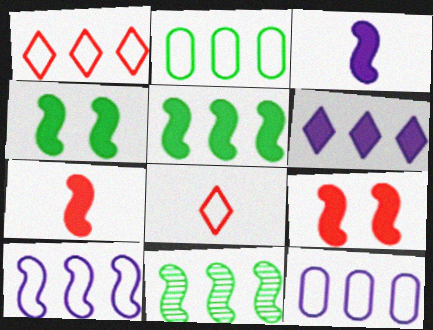[[1, 2, 10], 
[3, 5, 9]]